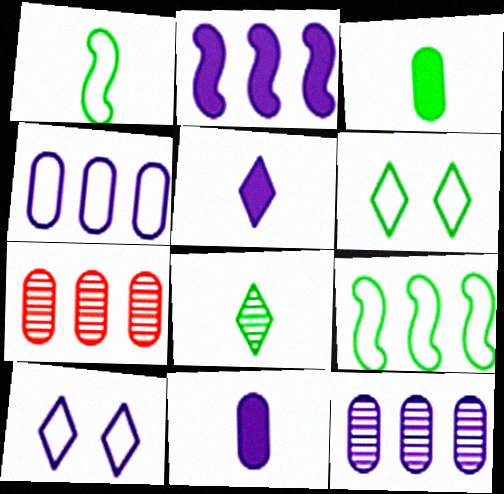[[1, 3, 8]]